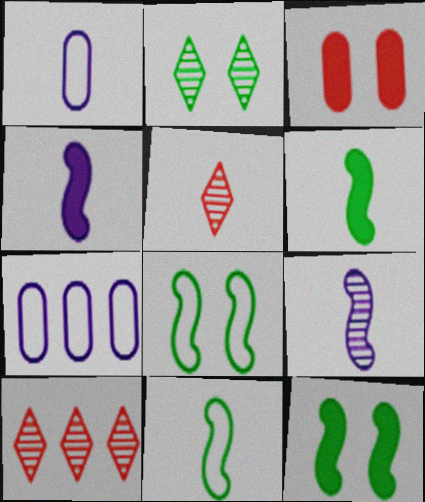[[1, 5, 6], 
[1, 10, 12], 
[5, 7, 12]]